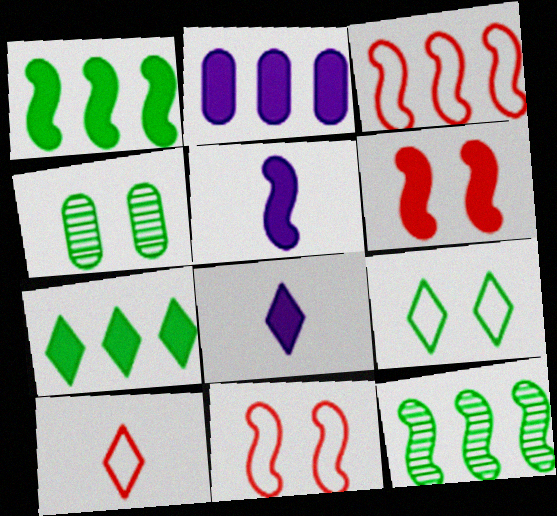[[1, 5, 6], 
[3, 4, 8], 
[5, 11, 12]]